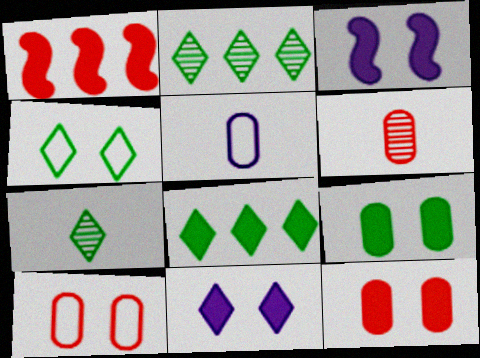[[4, 7, 8]]